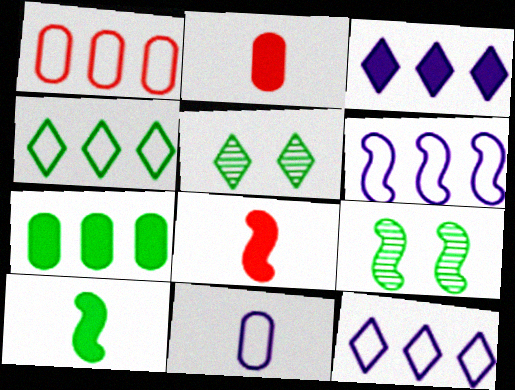[[1, 4, 6], 
[2, 5, 6], 
[2, 9, 12], 
[6, 8, 9]]